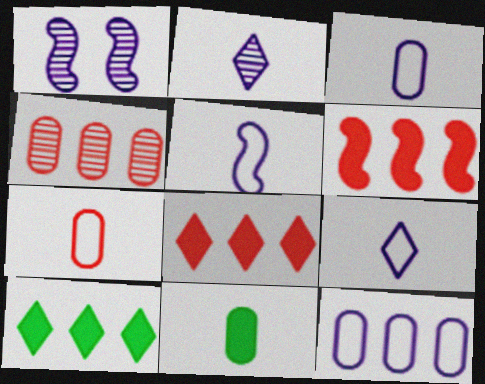[[1, 7, 10], 
[3, 5, 9]]